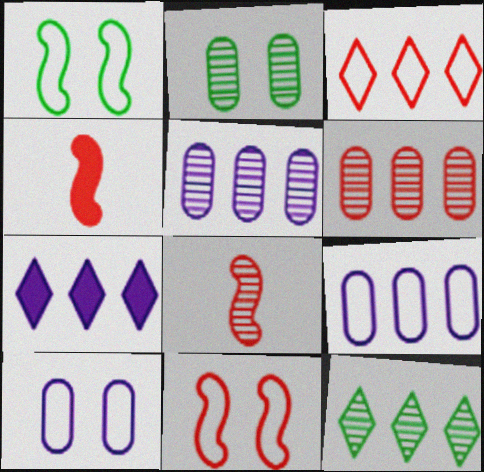[[3, 7, 12], 
[4, 10, 12]]